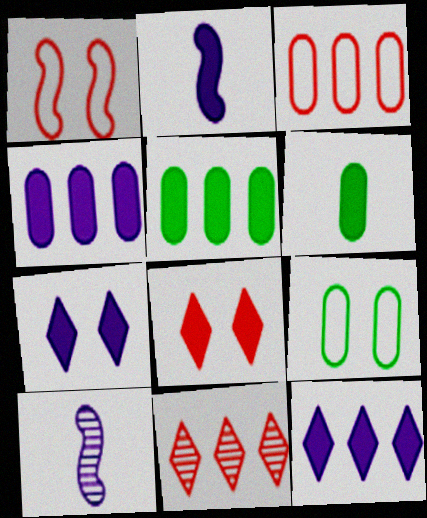[[2, 4, 7], 
[2, 5, 8], 
[2, 9, 11]]